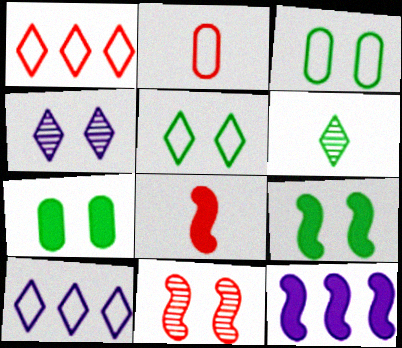[[8, 9, 12]]